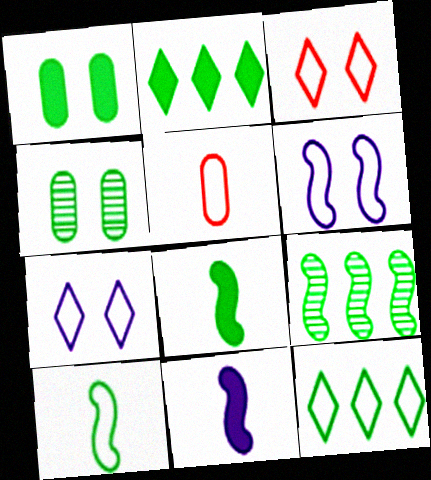[[1, 2, 8], 
[2, 4, 10], 
[4, 8, 12], 
[5, 6, 12]]